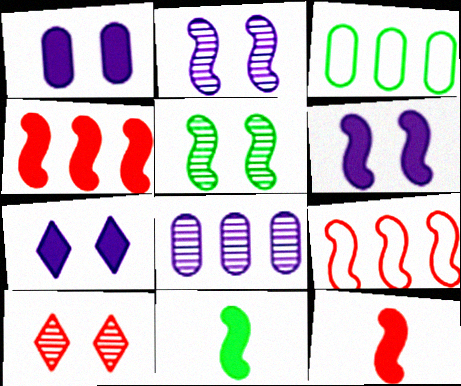[[1, 6, 7], 
[2, 9, 11], 
[4, 6, 11]]